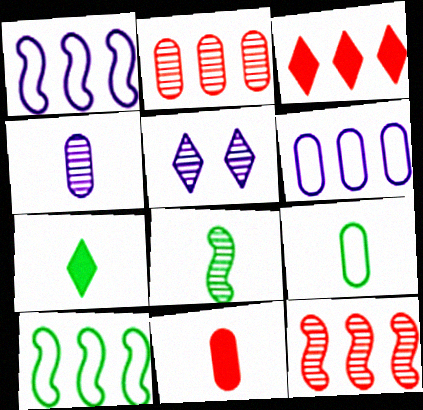[[2, 5, 8], 
[4, 9, 11], 
[5, 10, 11], 
[7, 8, 9]]